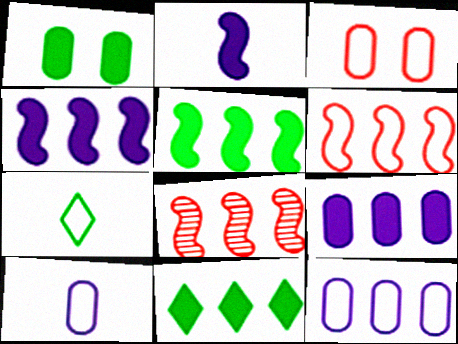[[8, 11, 12]]